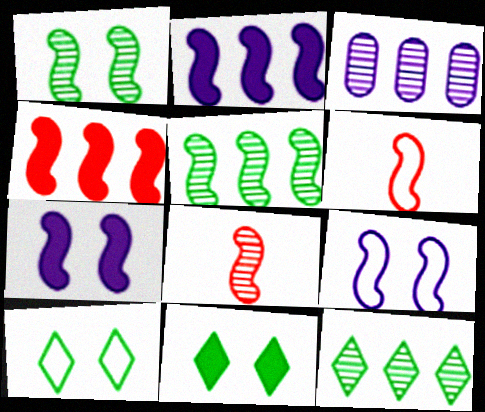[[1, 2, 6], 
[3, 6, 11], 
[5, 6, 7]]